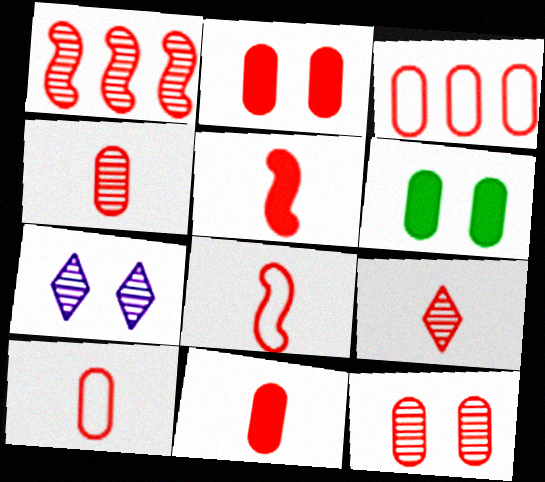[[1, 9, 12], 
[2, 3, 4], 
[3, 11, 12], 
[4, 10, 11], 
[5, 9, 10], 
[8, 9, 11]]